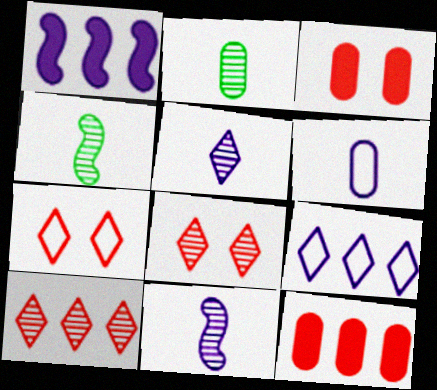[[1, 2, 7], 
[3, 4, 9]]